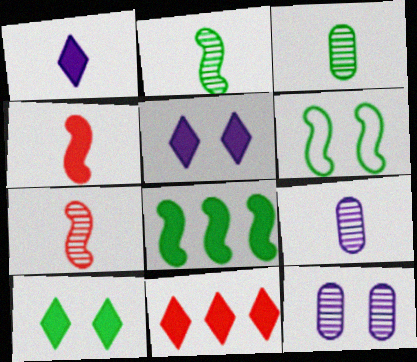[[1, 10, 11], 
[2, 6, 8], 
[6, 9, 11]]